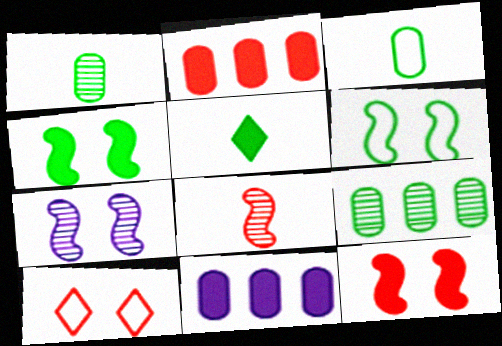[[2, 8, 10], 
[5, 6, 9], 
[5, 11, 12], 
[6, 7, 12]]